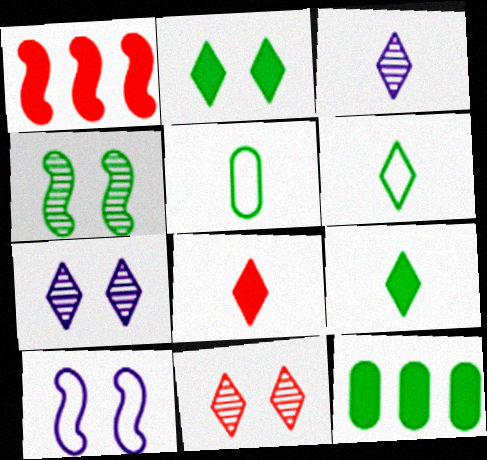[[1, 5, 7], 
[3, 6, 8], 
[4, 6, 12]]